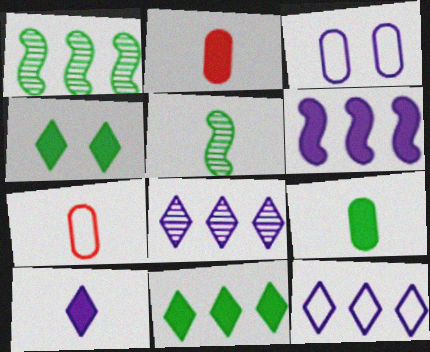[[2, 4, 6], 
[5, 7, 10]]